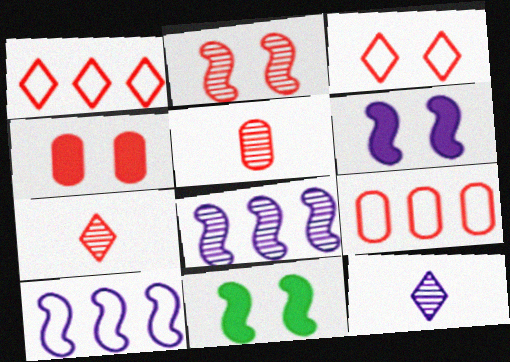[[2, 3, 4], 
[4, 5, 9], 
[9, 11, 12]]